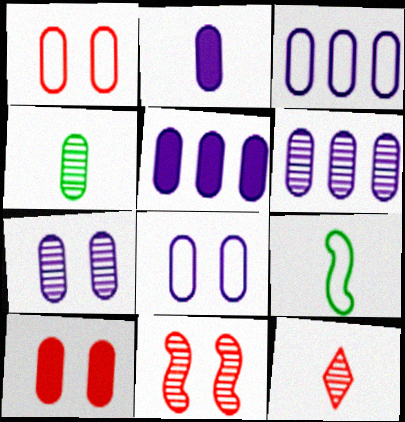[[1, 4, 5], 
[2, 3, 7], 
[2, 6, 8], 
[2, 9, 12], 
[3, 4, 10], 
[3, 5, 6]]